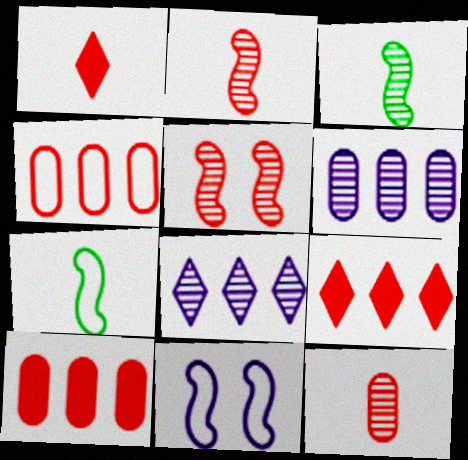[[1, 4, 5]]